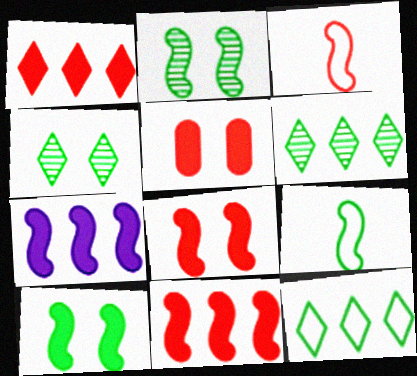[[2, 3, 7]]